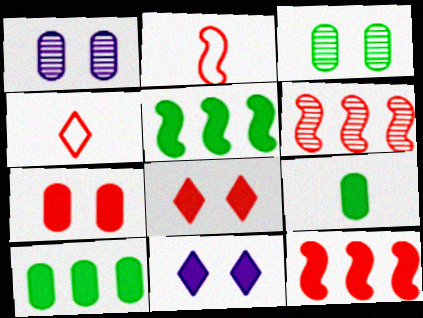[[1, 4, 5], 
[4, 6, 7], 
[9, 11, 12]]